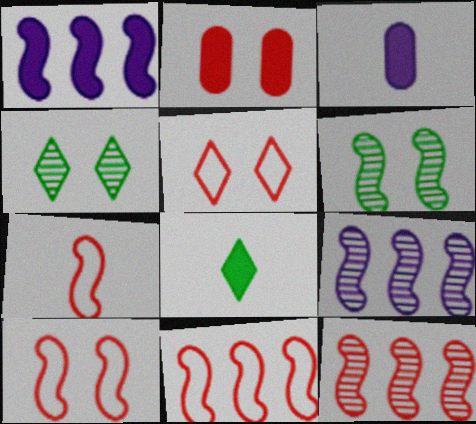[[1, 2, 8], 
[1, 6, 7], 
[3, 4, 11], 
[7, 10, 11]]